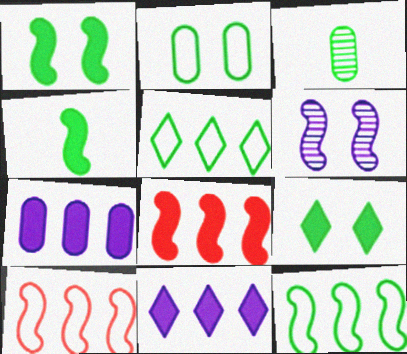[[1, 3, 5], 
[3, 9, 12], 
[4, 6, 10]]